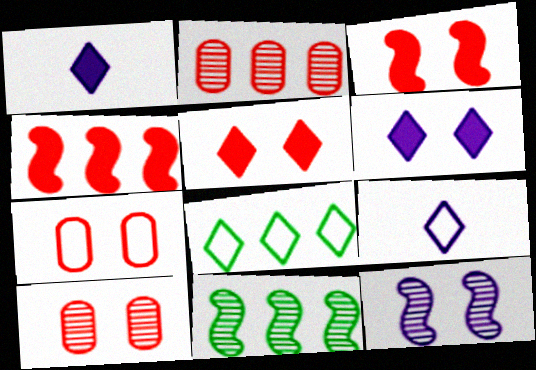[[1, 7, 11]]